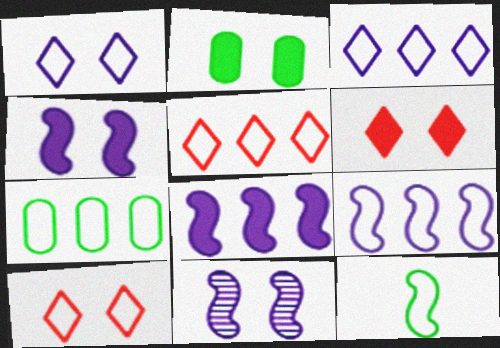[[2, 4, 6], 
[2, 10, 11], 
[5, 7, 9]]